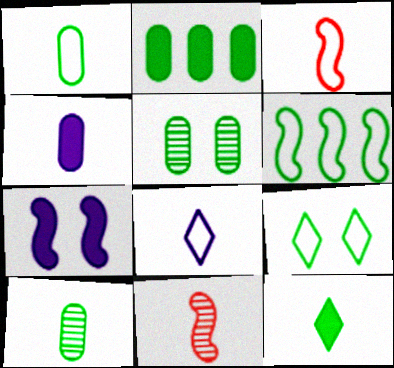[[1, 2, 5], 
[1, 3, 8], 
[1, 6, 9], 
[5, 6, 12], 
[6, 7, 11]]